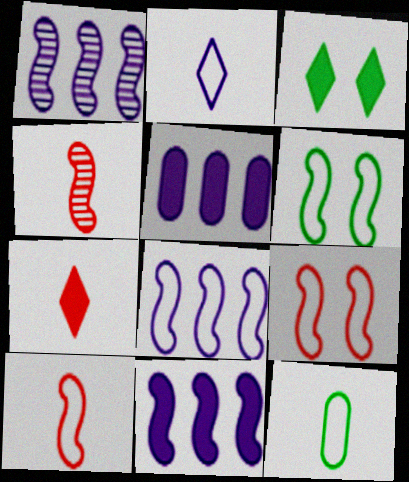[[1, 8, 11], 
[2, 10, 12], 
[4, 6, 11], 
[6, 8, 10]]